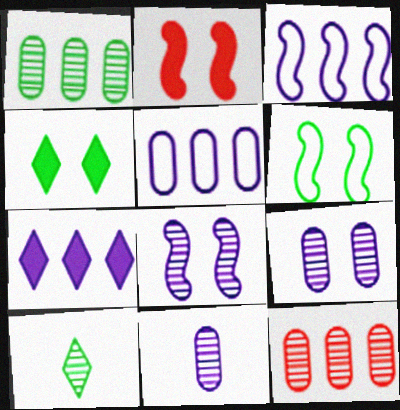[[2, 5, 10], 
[2, 6, 8], 
[8, 10, 12]]